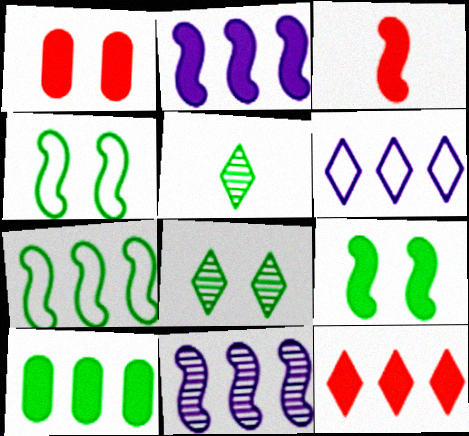[[1, 3, 12], 
[2, 3, 9], 
[2, 10, 12], 
[3, 4, 11], 
[4, 5, 10]]